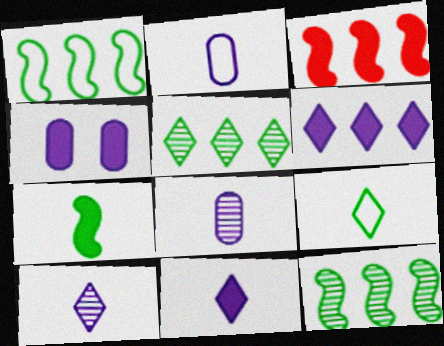[]